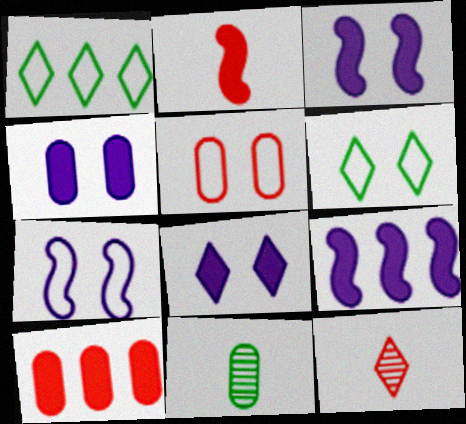[[1, 8, 12], 
[3, 4, 8], 
[5, 6, 7]]